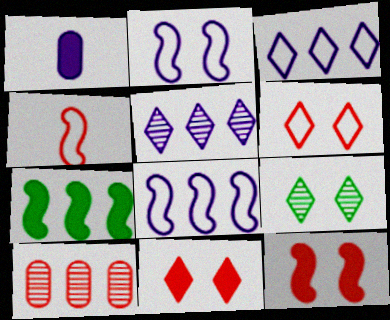[[1, 2, 5], 
[1, 7, 11], 
[3, 7, 10], 
[4, 10, 11]]